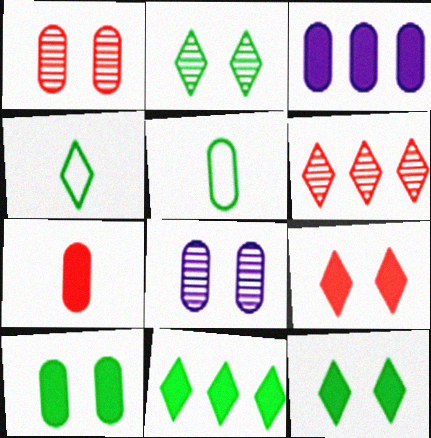[[1, 3, 5], 
[2, 4, 11], 
[3, 7, 10]]